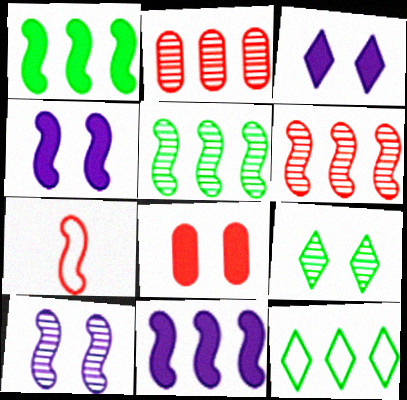[[1, 7, 10], 
[2, 11, 12], 
[4, 5, 7]]